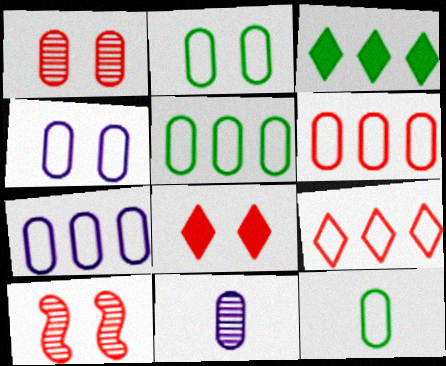[[2, 5, 12], 
[4, 6, 12], 
[5, 6, 7]]